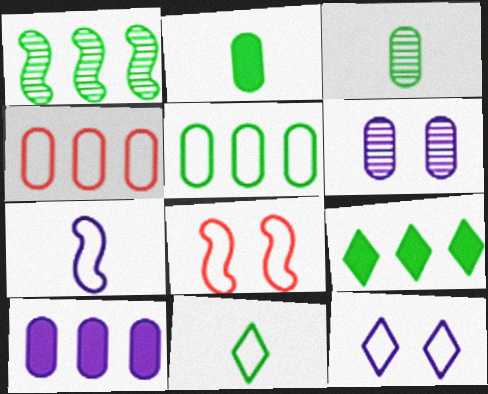[[1, 5, 9], 
[2, 4, 6]]